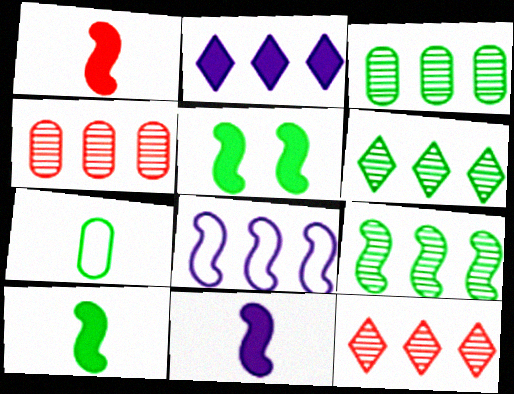[[1, 10, 11], 
[3, 6, 9], 
[5, 6, 7]]